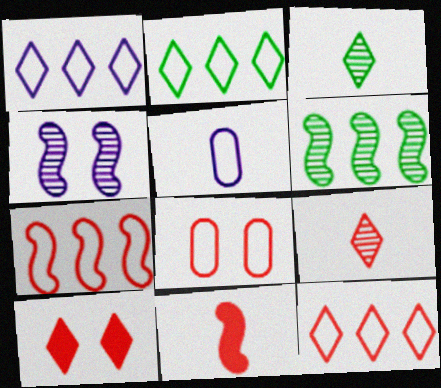[[1, 2, 12], 
[1, 3, 10], 
[3, 5, 11], 
[5, 6, 10], 
[9, 10, 12]]